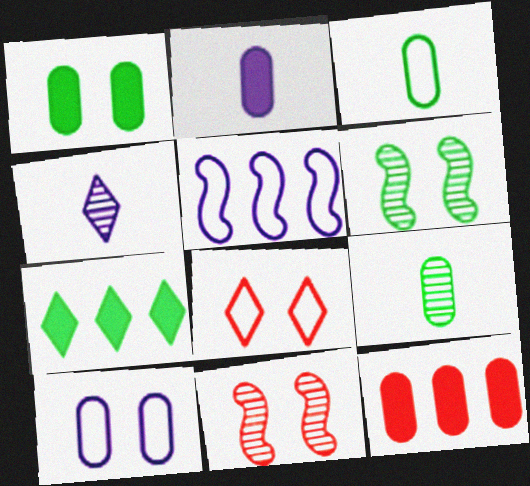[[1, 2, 12], 
[3, 5, 8], 
[3, 6, 7], 
[4, 7, 8], 
[9, 10, 12]]